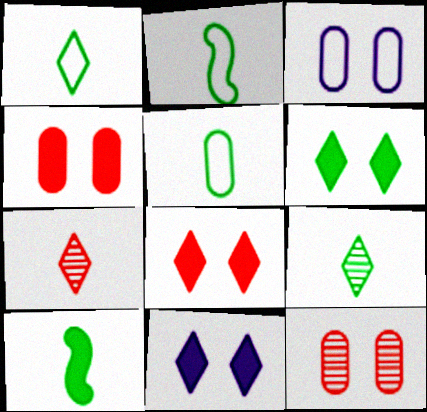[[1, 2, 5], 
[5, 9, 10], 
[6, 8, 11]]